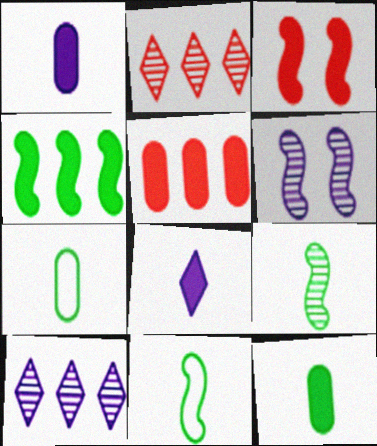[[3, 7, 10]]